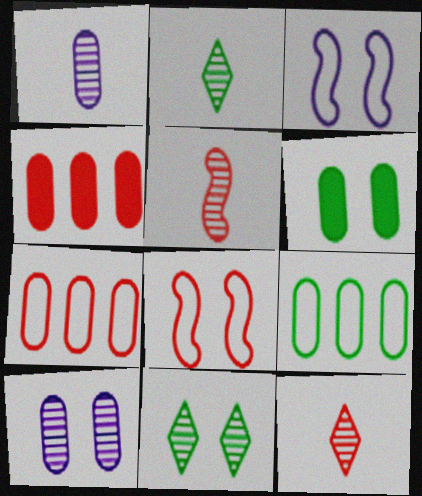[[1, 2, 5], 
[1, 6, 7], 
[2, 3, 4], 
[4, 8, 12]]